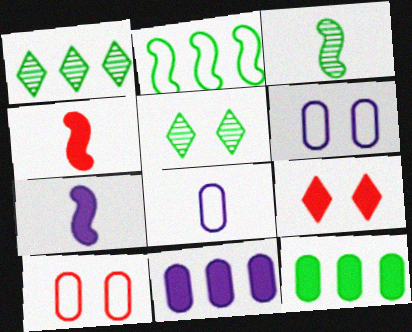[[1, 2, 12], 
[1, 4, 6], 
[1, 7, 10], 
[7, 9, 12]]